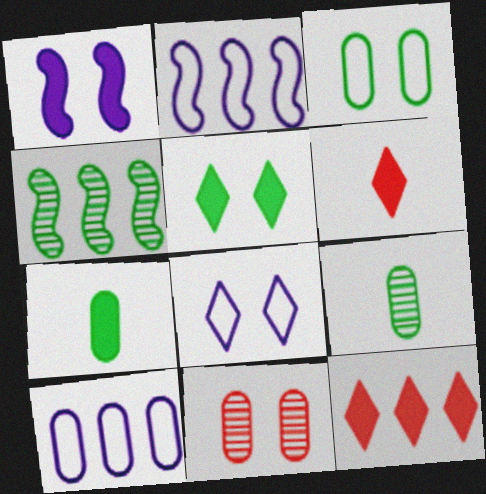[[1, 7, 12], 
[4, 10, 12], 
[7, 10, 11]]